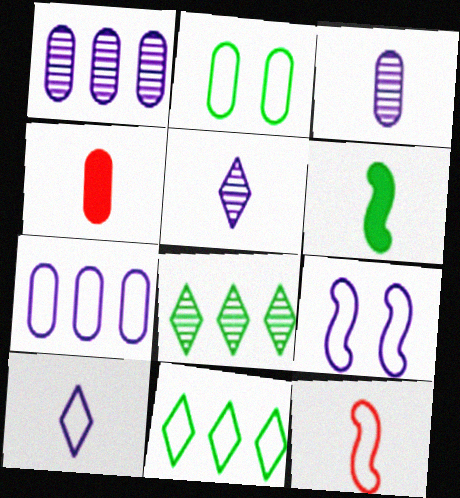[[1, 2, 4], 
[2, 6, 8], 
[4, 8, 9], 
[7, 9, 10]]